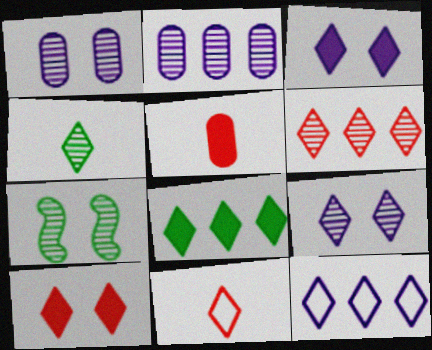[[4, 6, 9], 
[4, 10, 12], 
[5, 7, 12], 
[6, 8, 12], 
[6, 10, 11], 
[8, 9, 11]]